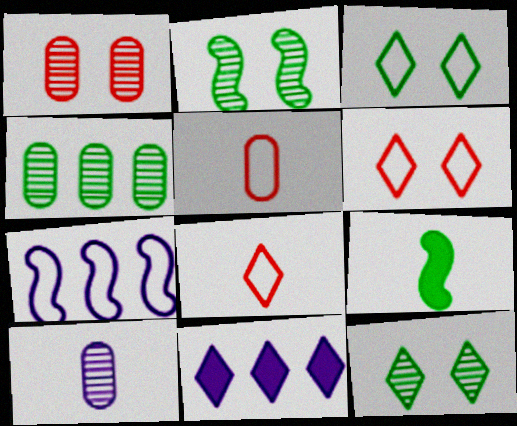[[1, 4, 10], 
[2, 5, 11], 
[3, 4, 9], 
[3, 5, 7], 
[8, 9, 10], 
[8, 11, 12]]